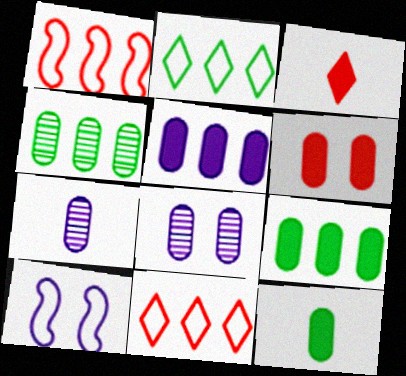[[3, 4, 10], 
[5, 6, 12]]